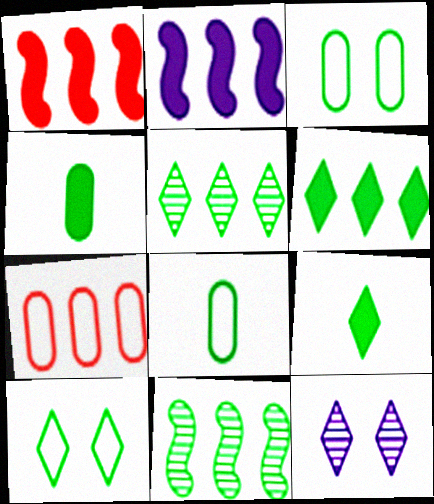[[1, 8, 12], 
[2, 5, 7], 
[3, 9, 11], 
[4, 10, 11], 
[5, 9, 10]]